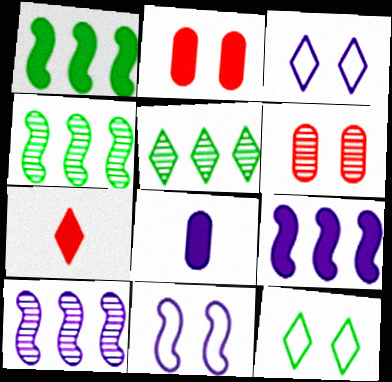[[3, 5, 7], 
[3, 8, 10]]